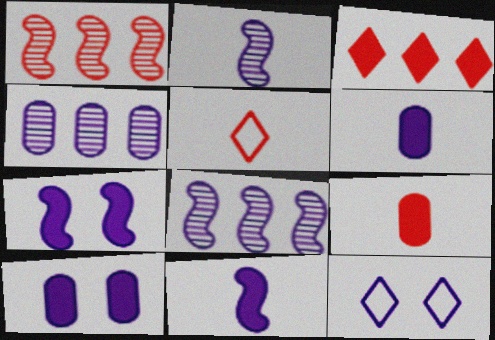[[4, 11, 12], 
[6, 8, 12]]